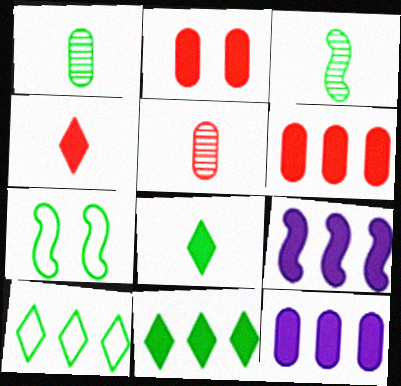[[1, 7, 11], 
[2, 8, 9], 
[6, 9, 11]]